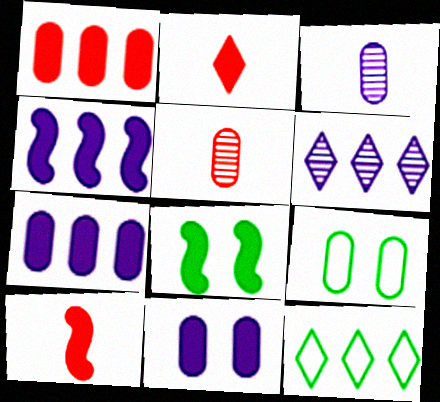[[1, 3, 9], 
[2, 7, 8], 
[4, 8, 10], 
[5, 7, 9], 
[6, 9, 10]]